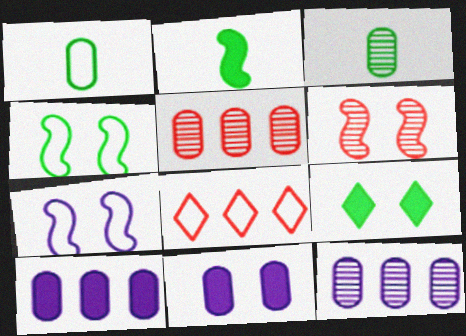[[1, 5, 11], 
[1, 7, 8]]